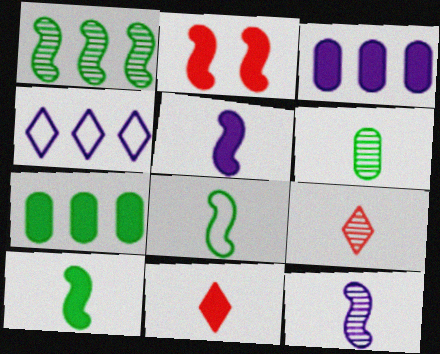[[2, 4, 6], 
[6, 9, 12]]